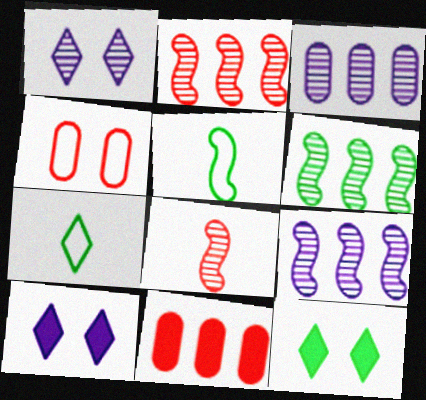[[1, 5, 11], 
[2, 6, 9]]